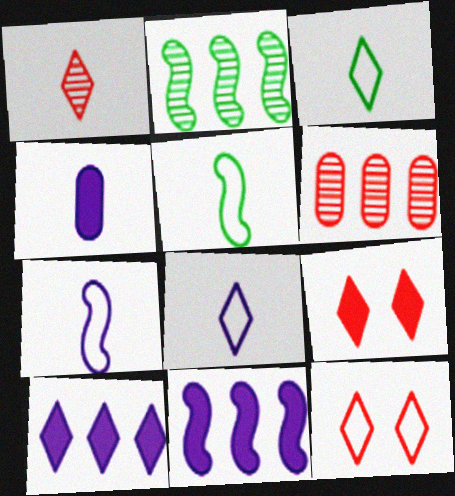[[1, 4, 5], 
[2, 4, 12]]